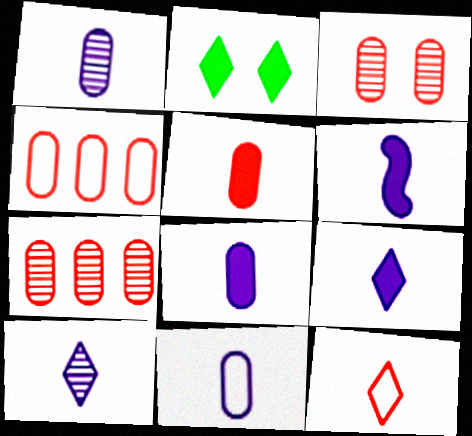[[1, 8, 11], 
[3, 4, 5], 
[6, 8, 9], 
[6, 10, 11]]